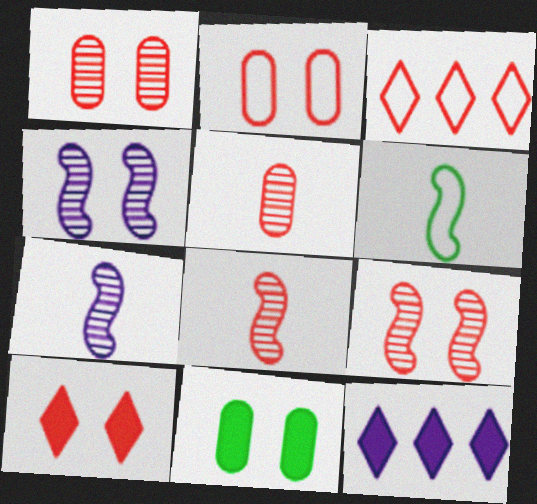[[1, 6, 12], 
[2, 9, 10], 
[3, 7, 11]]